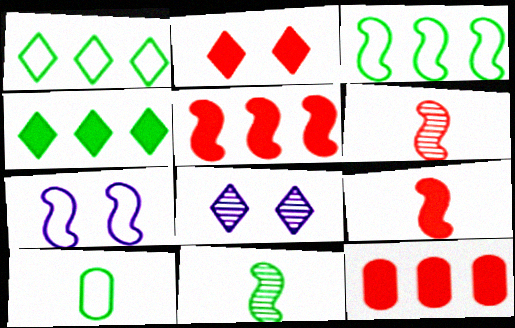[[2, 9, 12], 
[5, 7, 11], 
[5, 8, 10]]